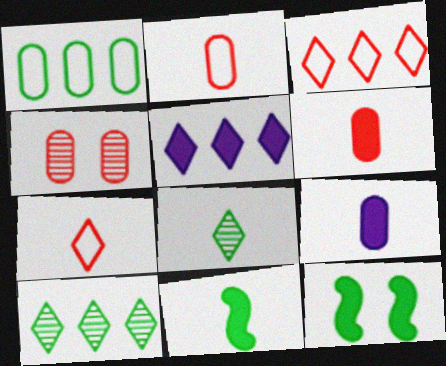[[1, 4, 9], 
[1, 8, 12], 
[3, 5, 10], 
[5, 6, 12]]